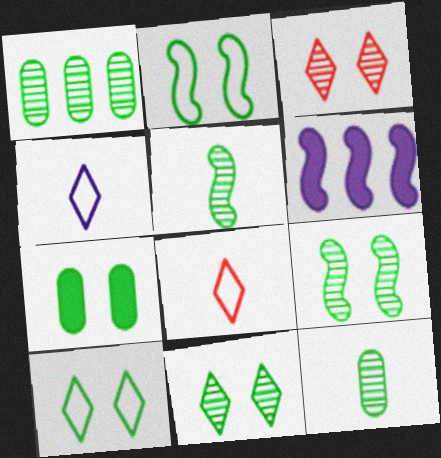[[1, 5, 11], 
[2, 7, 11], 
[7, 9, 10]]